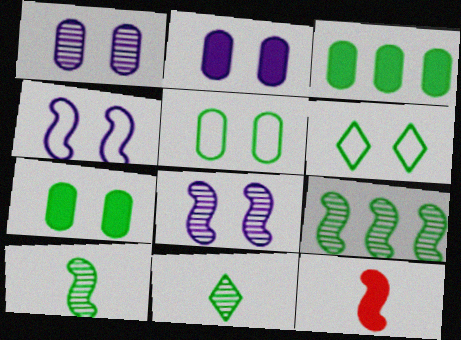[[3, 6, 10], 
[4, 9, 12]]